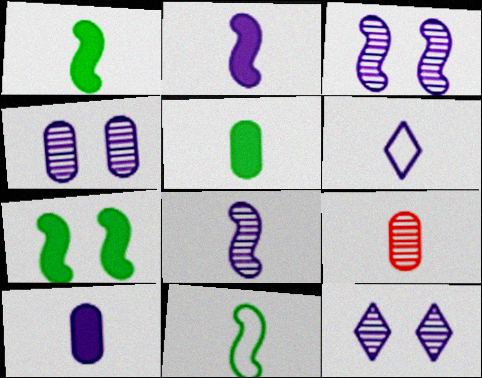[[1, 6, 9], 
[3, 4, 12], 
[6, 8, 10]]